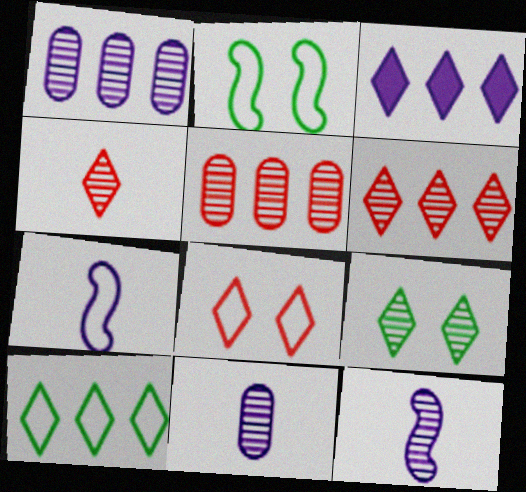[[3, 6, 10], 
[5, 9, 12]]